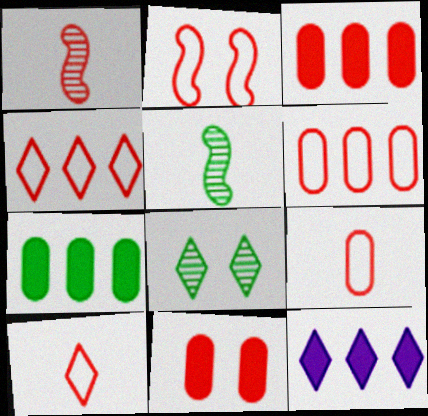[[1, 4, 11], 
[2, 4, 9], 
[2, 6, 10], 
[8, 10, 12]]